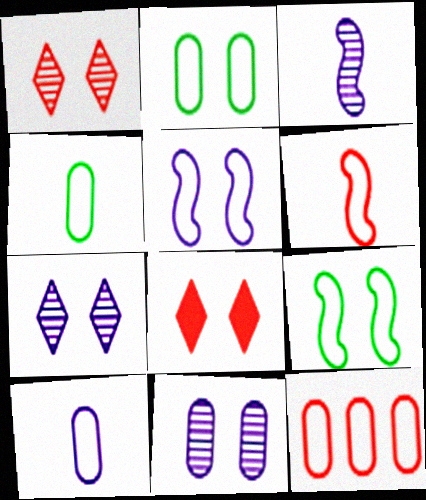[[2, 10, 12], 
[8, 9, 11]]